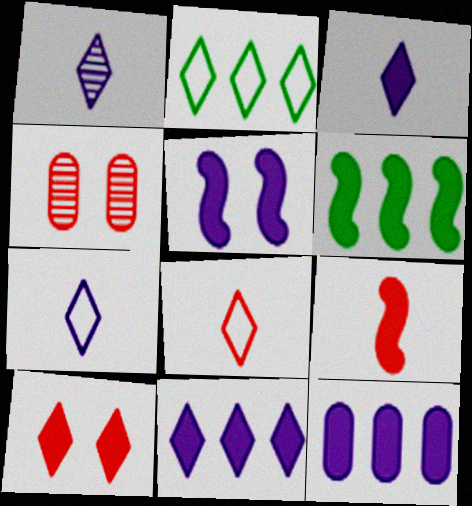[[1, 2, 10], 
[1, 3, 7], 
[3, 5, 12], 
[4, 6, 7], 
[5, 6, 9]]